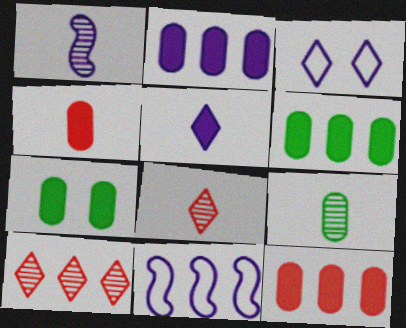[[1, 2, 3], 
[1, 8, 9], 
[2, 4, 7], 
[2, 6, 12], 
[6, 10, 11], 
[7, 8, 11]]